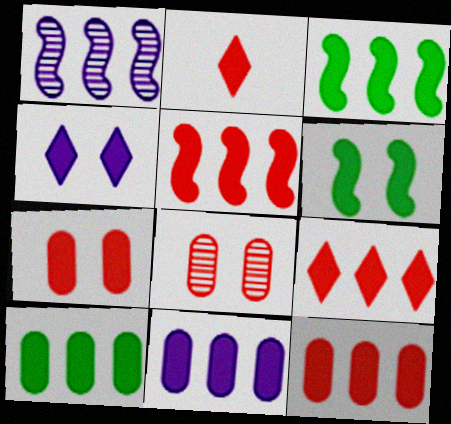[[2, 5, 7], 
[2, 6, 11], 
[3, 9, 11], 
[4, 6, 7], 
[5, 9, 12], 
[10, 11, 12]]